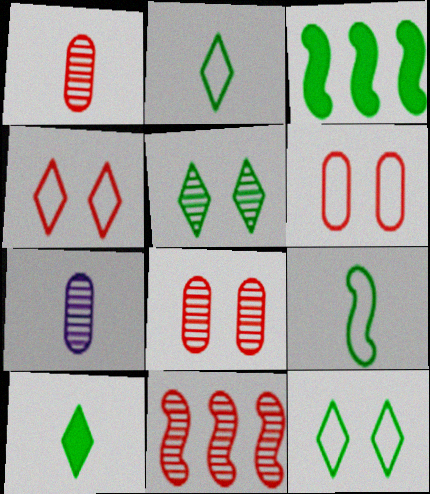[[3, 4, 7], 
[5, 7, 11]]